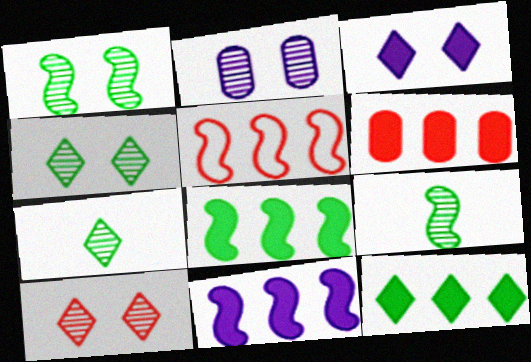[[1, 2, 10], 
[6, 11, 12]]